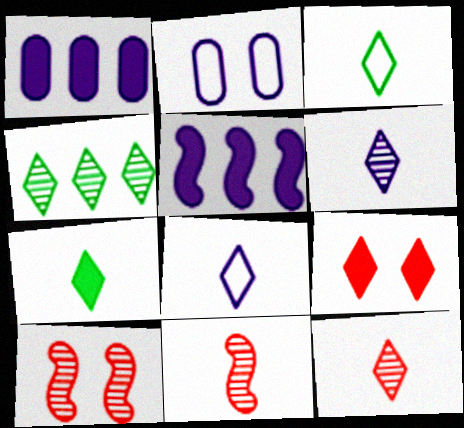[[1, 3, 10], 
[2, 5, 6], 
[4, 8, 9], 
[7, 8, 12]]